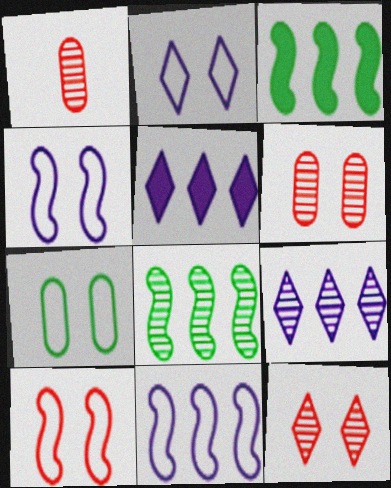[[1, 2, 3], 
[2, 7, 10]]